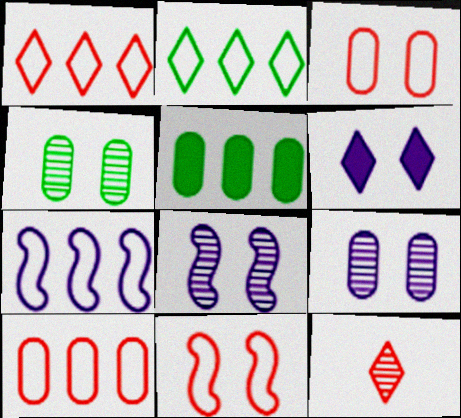[[2, 6, 12], 
[2, 7, 10], 
[4, 6, 11]]